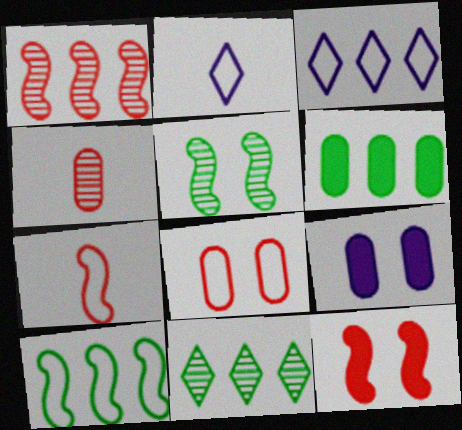[[1, 3, 6], 
[1, 7, 12], 
[2, 8, 10], 
[6, 10, 11], 
[7, 9, 11]]